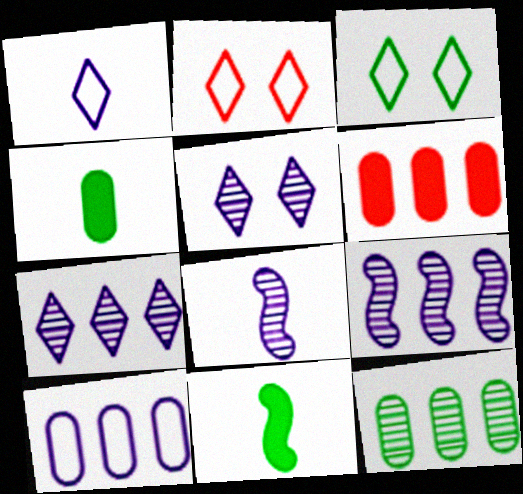[[2, 4, 9], 
[3, 6, 8], 
[3, 11, 12], 
[6, 10, 12]]